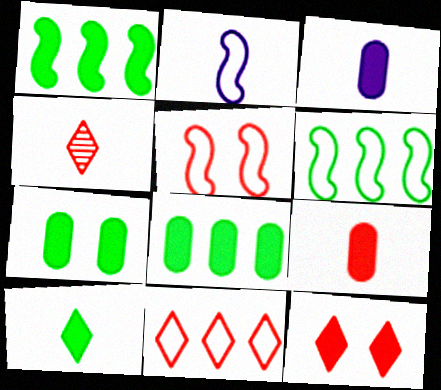[[1, 3, 12], 
[1, 7, 10], 
[2, 5, 6], 
[4, 11, 12]]